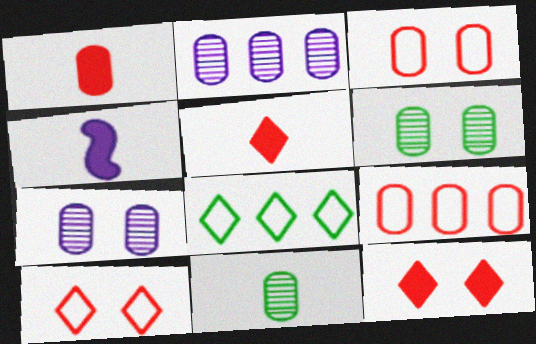[]